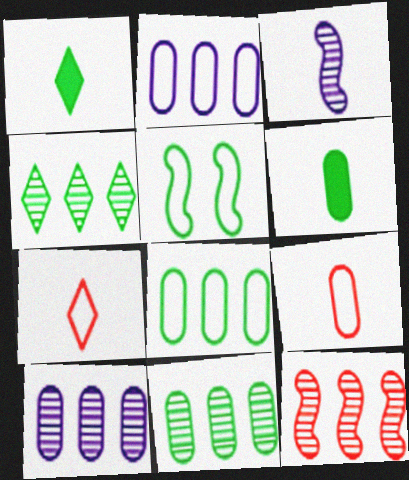[[1, 3, 9], 
[1, 5, 11], 
[2, 5, 7], 
[3, 6, 7], 
[4, 5, 6], 
[4, 10, 12]]